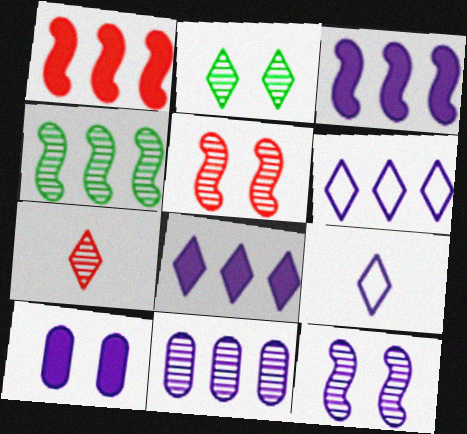[[3, 6, 11]]